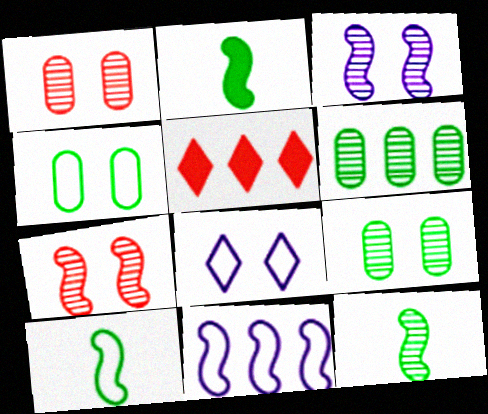[[2, 7, 11], 
[2, 10, 12], 
[5, 6, 11]]